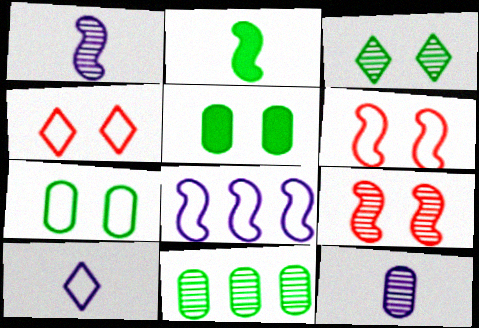[[2, 8, 9]]